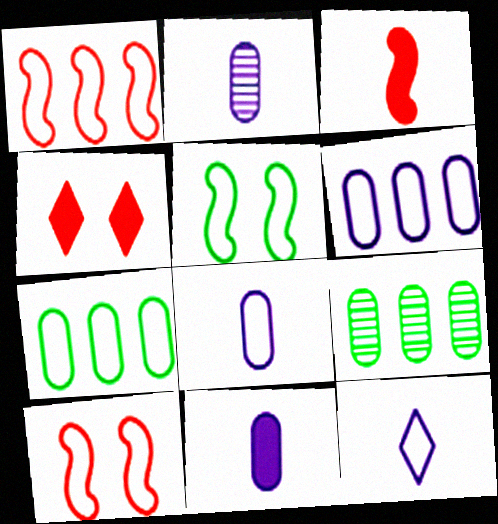[[2, 8, 11], 
[7, 10, 12]]